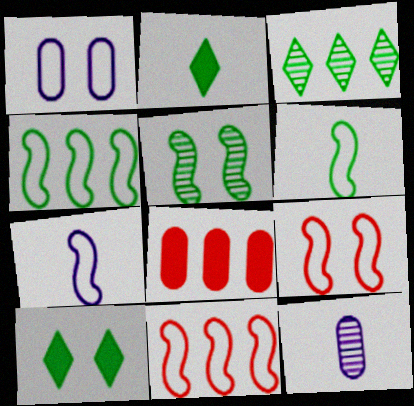[[4, 7, 9], 
[10, 11, 12]]